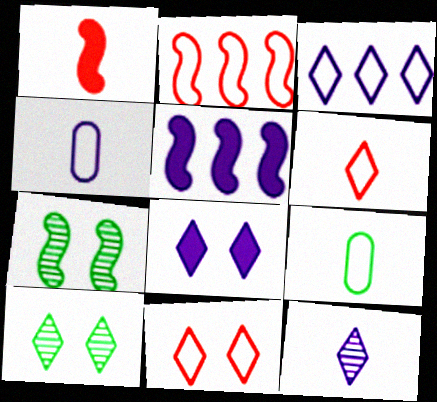[[1, 9, 12], 
[3, 8, 12], 
[8, 10, 11]]